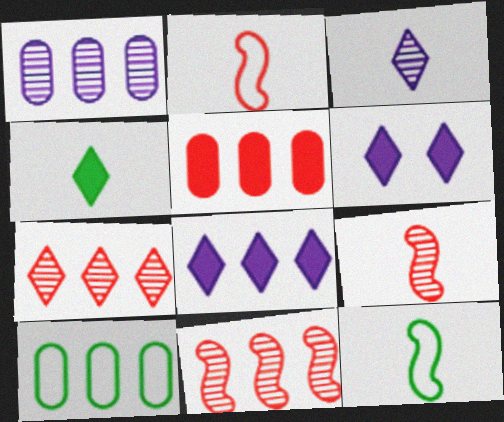[[1, 5, 10], 
[6, 9, 10], 
[8, 10, 11]]